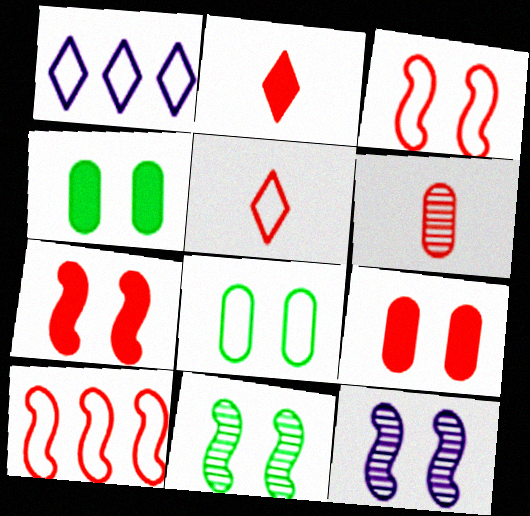[]